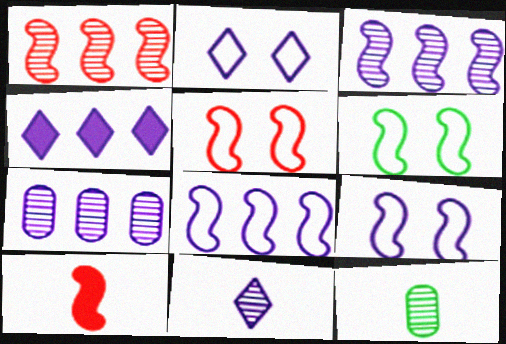[[1, 5, 10], 
[2, 4, 11], 
[3, 6, 10], 
[4, 5, 12], 
[4, 7, 8], 
[5, 6, 9]]